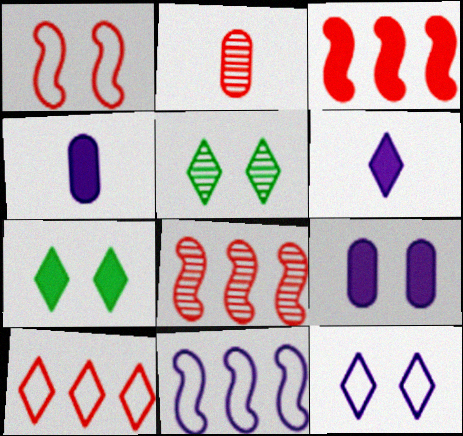[[1, 5, 9], 
[2, 7, 11], 
[3, 4, 7], 
[5, 6, 10]]